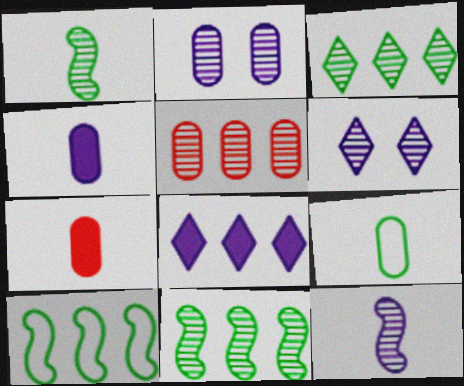[[1, 5, 6], 
[5, 8, 10], 
[6, 7, 10]]